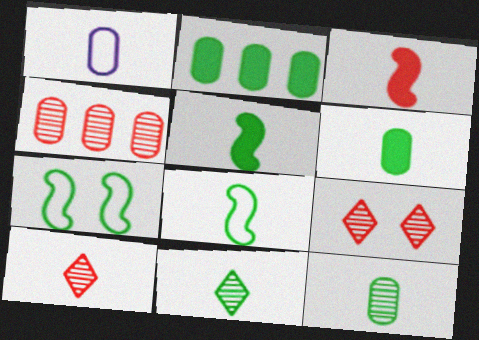[[1, 3, 11], 
[1, 5, 10], 
[2, 7, 11], 
[6, 8, 11]]